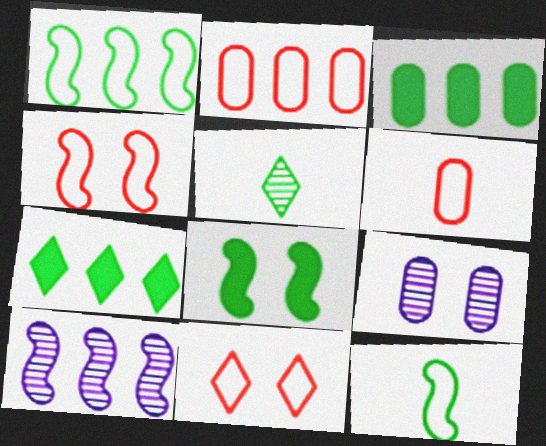[[2, 7, 10], 
[3, 6, 9], 
[8, 9, 11]]